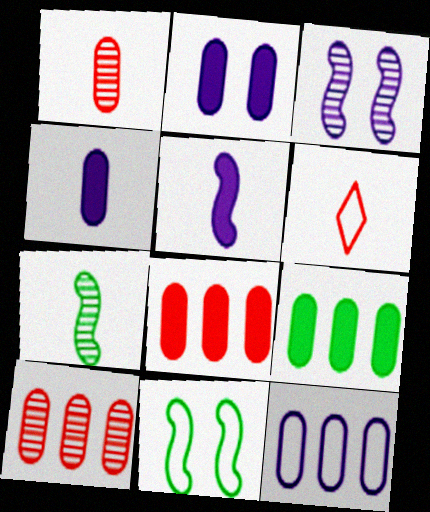[[3, 6, 9], 
[4, 6, 7], 
[6, 11, 12], 
[9, 10, 12]]